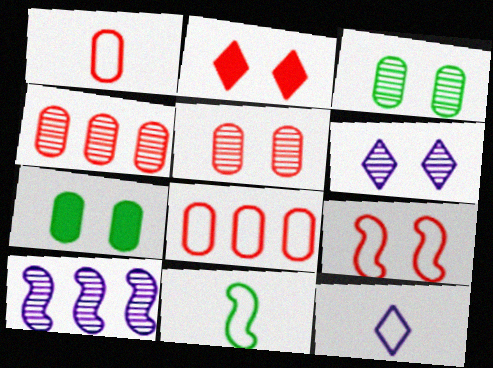[[1, 11, 12], 
[2, 5, 9], 
[6, 7, 9]]